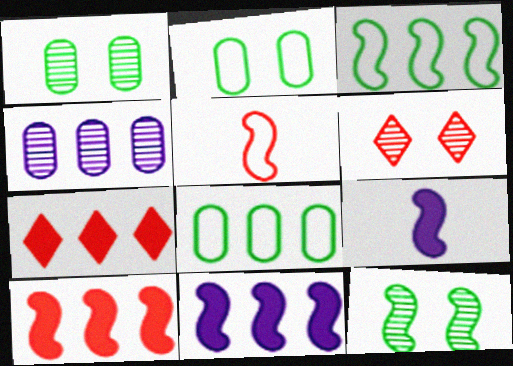[[3, 4, 7], 
[5, 11, 12], 
[6, 8, 9]]